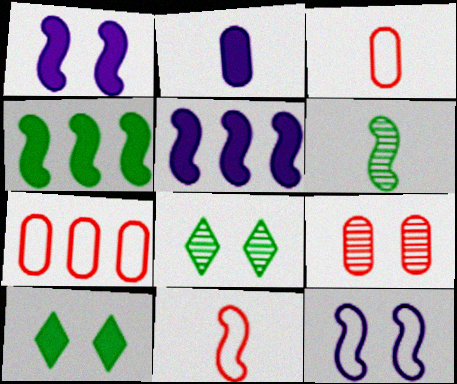[[3, 5, 8], 
[9, 10, 12]]